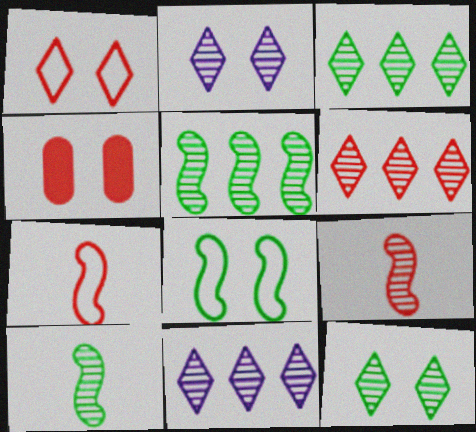[[2, 4, 8], 
[3, 6, 11], 
[4, 6, 7]]